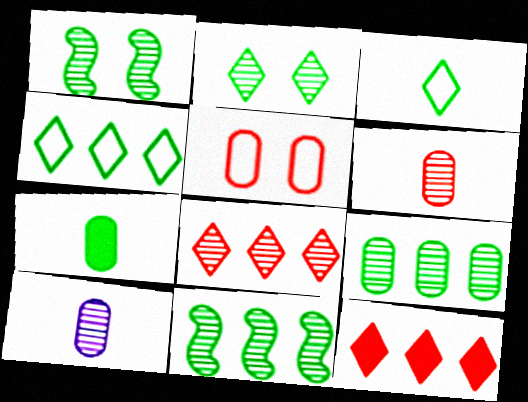[[1, 4, 7], 
[1, 8, 10]]